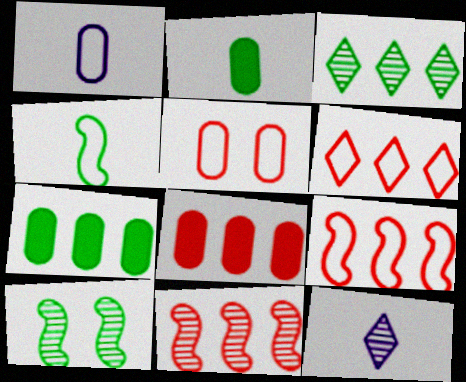[[6, 8, 11]]